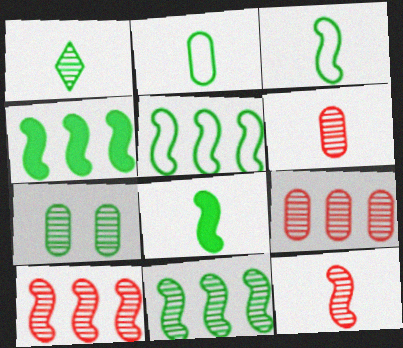[[1, 2, 8], 
[1, 7, 11], 
[4, 5, 11]]